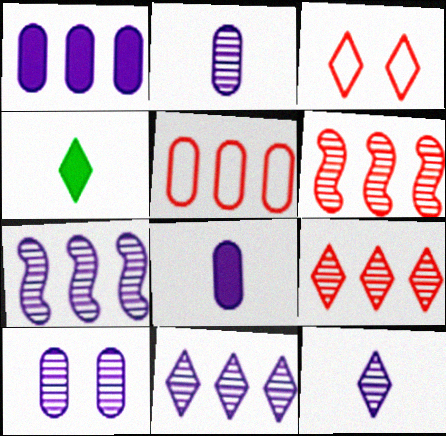[[3, 4, 11], 
[7, 10, 12]]